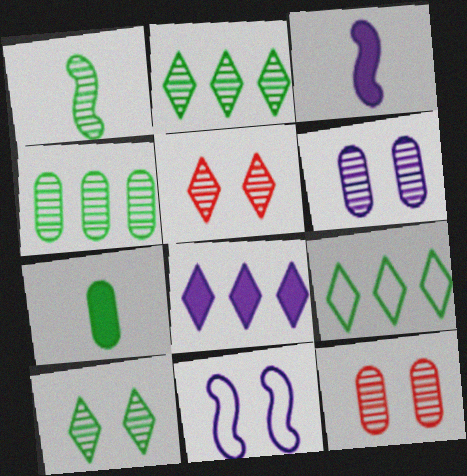[[1, 4, 10], 
[3, 9, 12]]